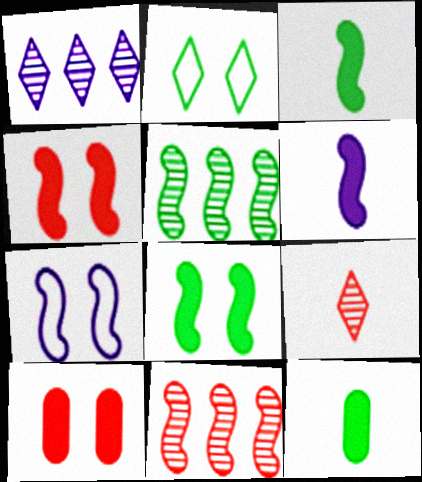[[2, 5, 12], 
[3, 7, 11]]